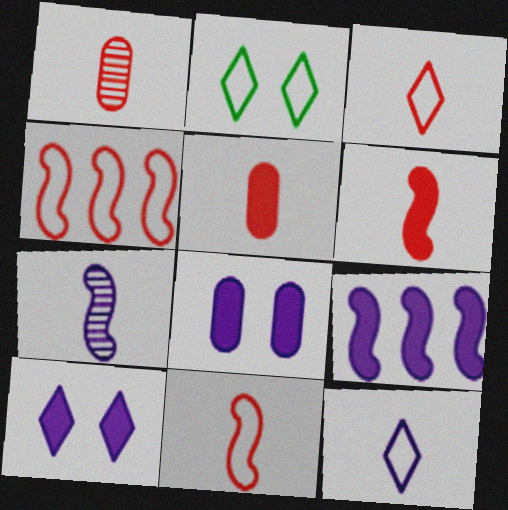[[1, 2, 9], 
[1, 3, 6]]